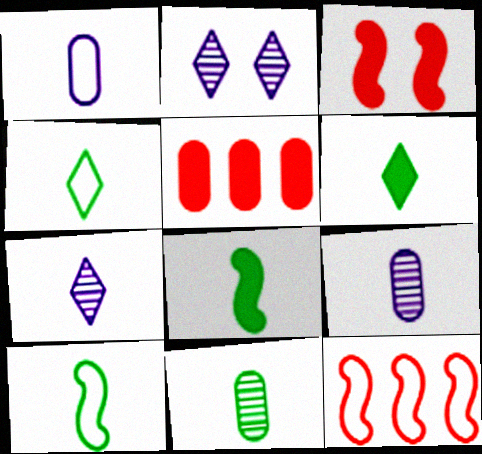[[2, 5, 10], 
[4, 8, 11], 
[6, 10, 11]]